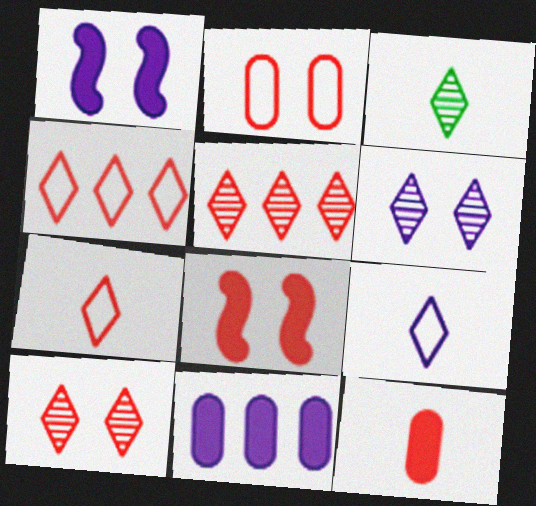[[2, 8, 10], 
[3, 5, 6]]